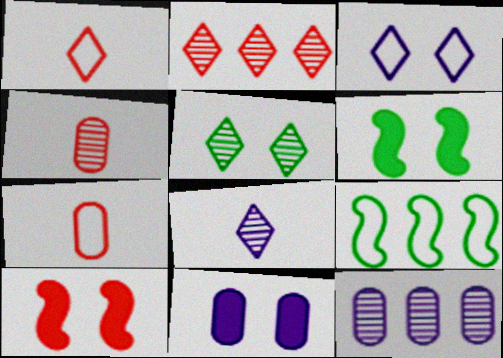[[1, 6, 12], 
[2, 5, 8], 
[2, 7, 10], 
[3, 7, 9]]